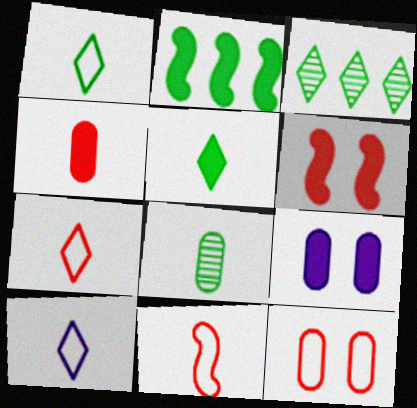[[1, 7, 10], 
[3, 9, 11]]